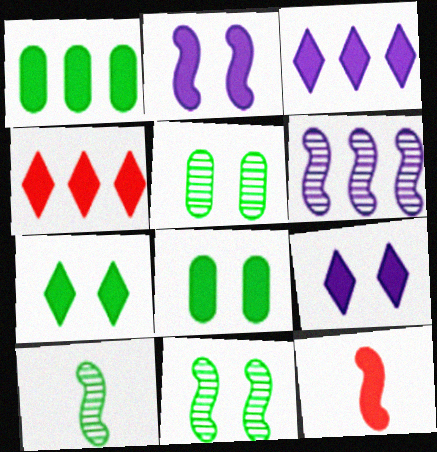[[1, 9, 12], 
[3, 8, 12]]